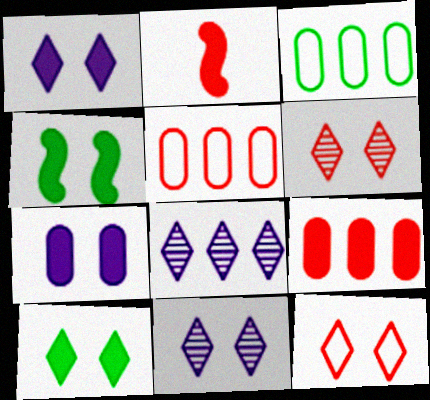[[2, 3, 11], 
[2, 5, 6], 
[10, 11, 12]]